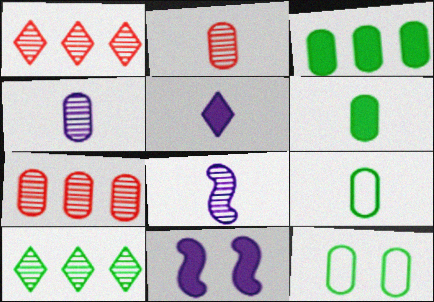[[1, 9, 11]]